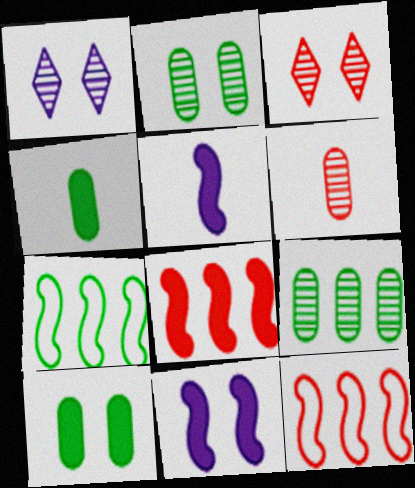[[1, 4, 12]]